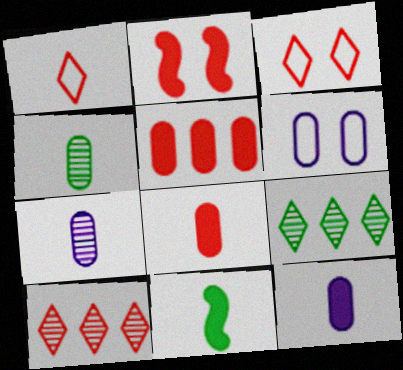[[1, 7, 11], 
[4, 5, 6], 
[6, 10, 11]]